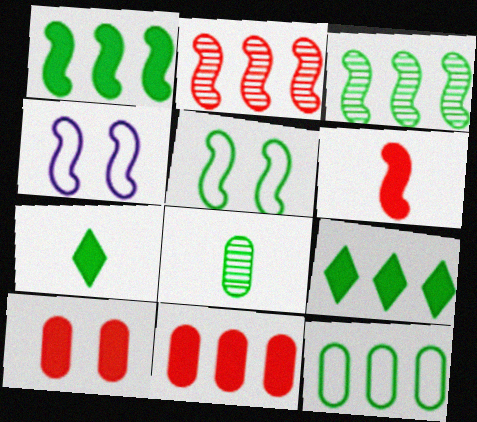[[3, 4, 6], 
[3, 9, 12], 
[5, 8, 9]]